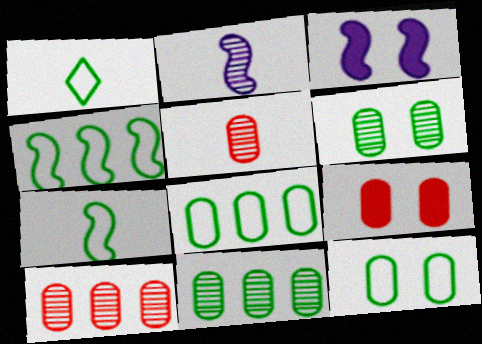[[1, 3, 10], 
[1, 4, 12]]